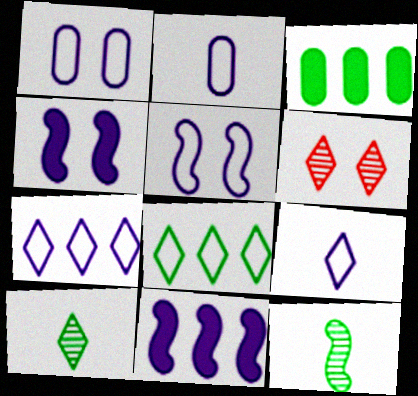[[2, 5, 7]]